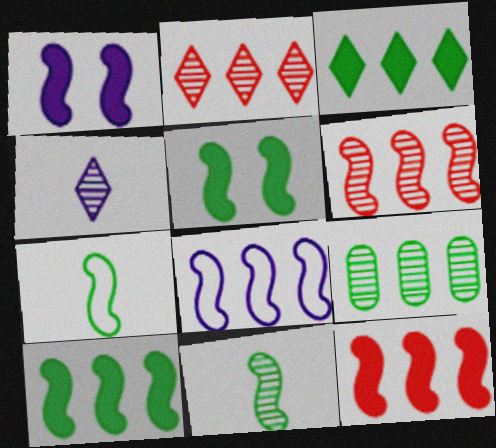[[1, 6, 7], 
[6, 8, 10]]